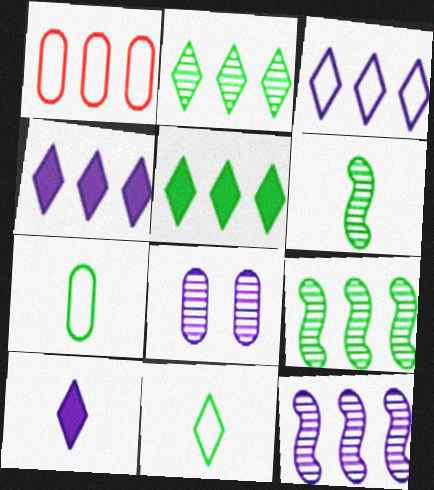[[1, 4, 9], 
[1, 5, 12]]